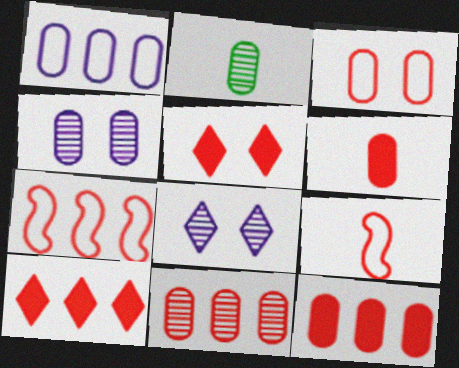[[2, 4, 11], 
[3, 6, 11], 
[5, 9, 11], 
[7, 10, 11]]